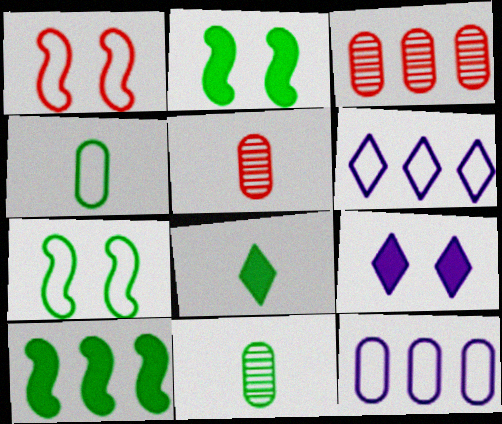[[1, 4, 6], 
[2, 5, 6], 
[3, 6, 10]]